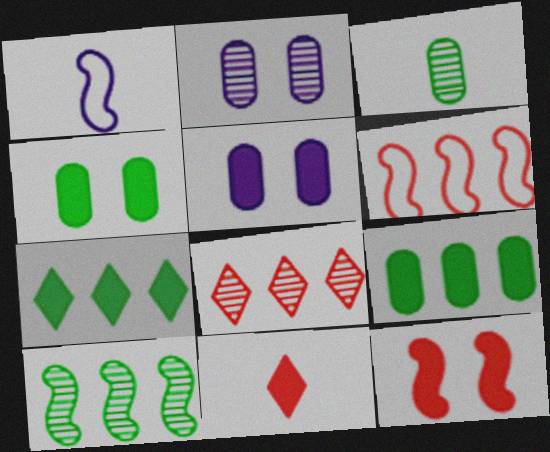[[1, 3, 11], 
[1, 4, 8], 
[1, 10, 12]]